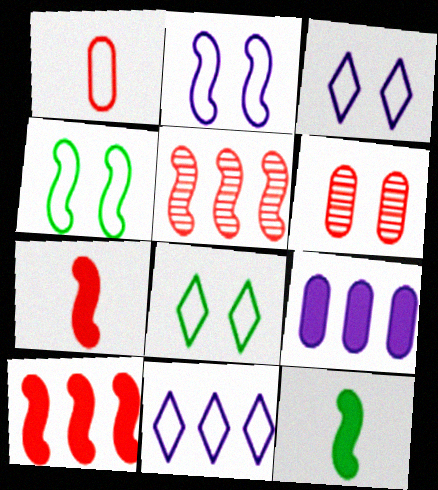[[1, 4, 11], 
[2, 5, 12], 
[6, 11, 12]]